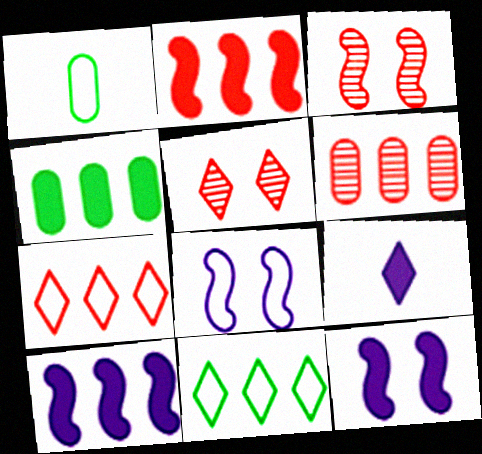[[1, 5, 10], 
[1, 7, 8], 
[2, 6, 7], 
[5, 9, 11], 
[6, 10, 11]]